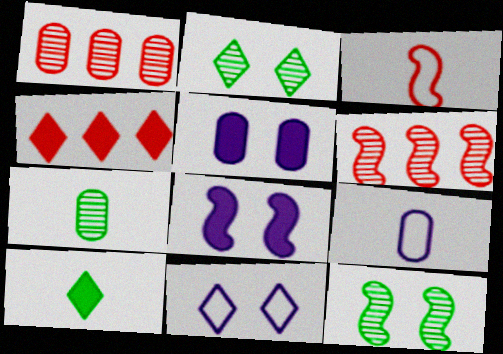[[4, 9, 12]]